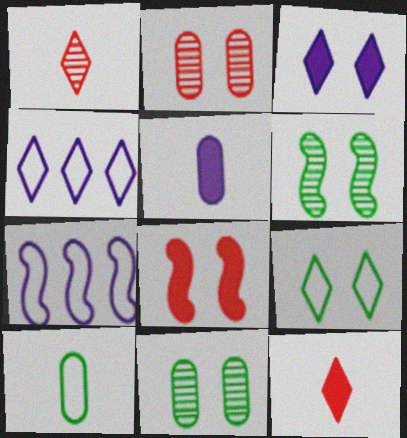[[7, 11, 12]]